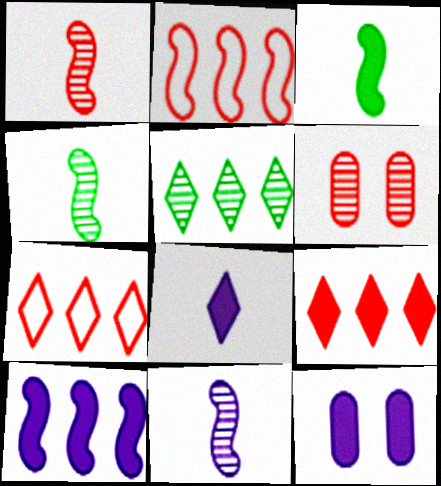[[1, 4, 11], 
[3, 9, 12], 
[4, 7, 12], 
[5, 6, 11], 
[8, 10, 12]]